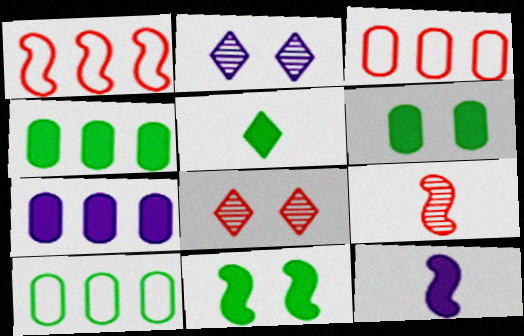[[4, 5, 11], 
[8, 10, 12]]